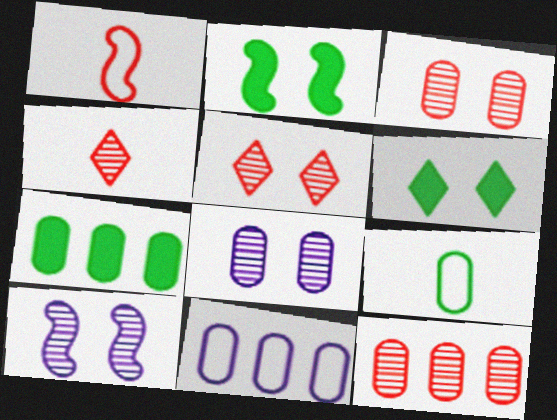[[2, 4, 11], 
[7, 11, 12]]